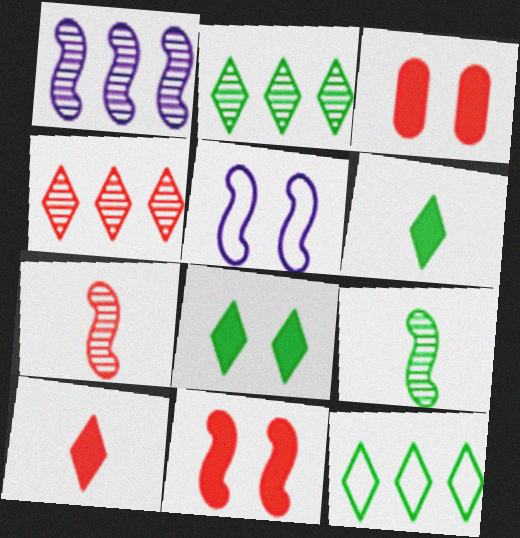[]